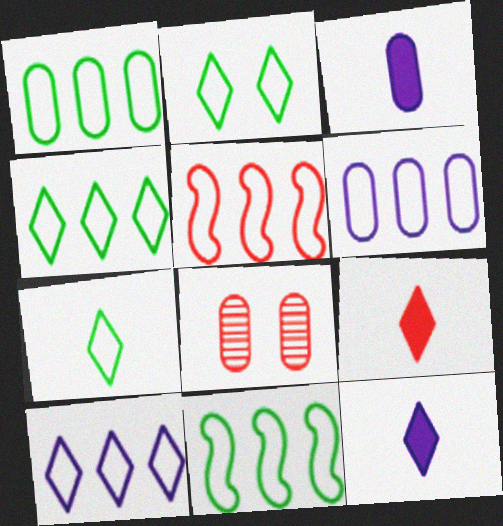[[1, 3, 8], 
[1, 4, 11], 
[1, 5, 10], 
[2, 4, 7], 
[4, 5, 6], 
[5, 8, 9], 
[8, 11, 12]]